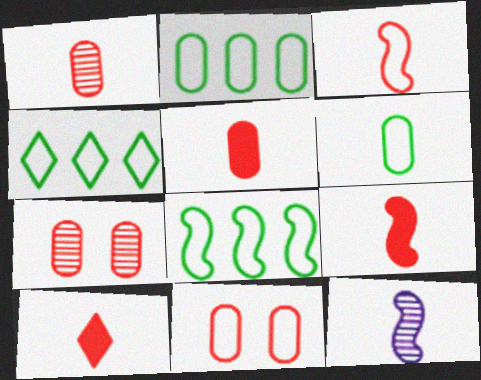[[1, 3, 10], 
[2, 4, 8], 
[5, 9, 10], 
[6, 10, 12]]